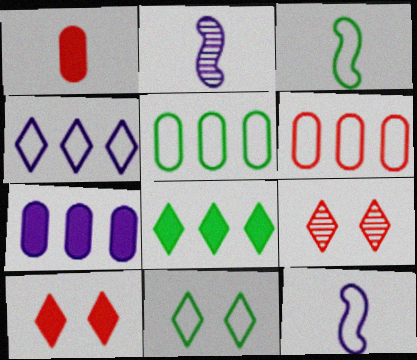[[2, 5, 10], 
[3, 5, 11], 
[3, 7, 9], 
[6, 11, 12]]